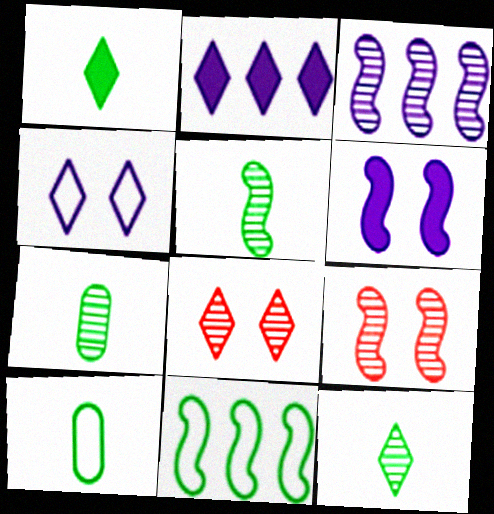[[1, 5, 10], 
[2, 9, 10], 
[3, 5, 9], 
[3, 7, 8], 
[5, 7, 12]]